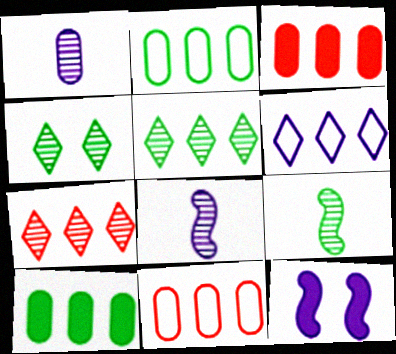[[1, 6, 12]]